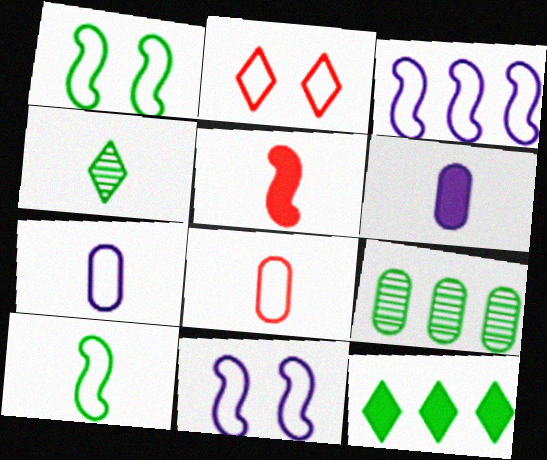[[4, 5, 7]]